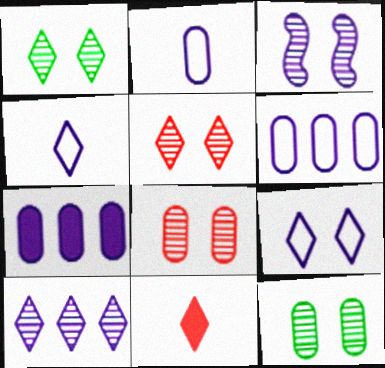[[1, 3, 8], 
[3, 4, 7], 
[3, 5, 12]]